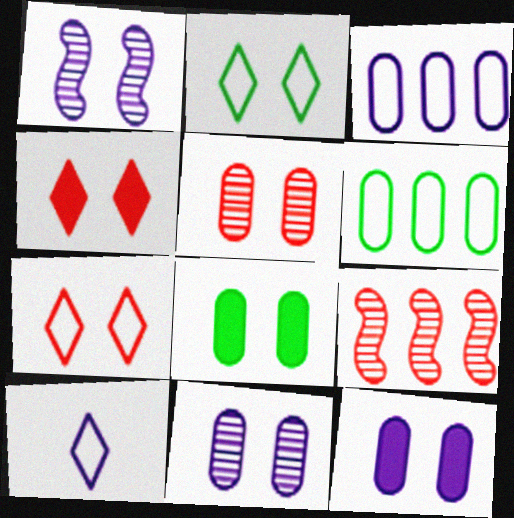[[1, 7, 8], 
[8, 9, 10]]